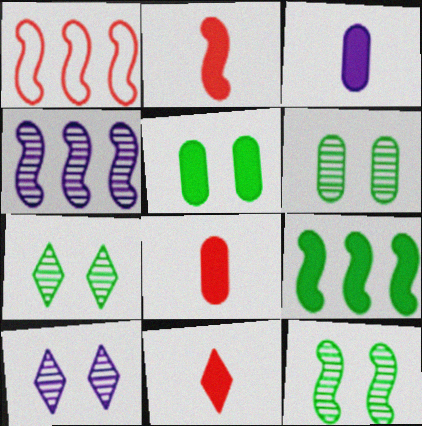[[1, 3, 7], 
[1, 4, 9], 
[2, 8, 11], 
[6, 7, 12]]